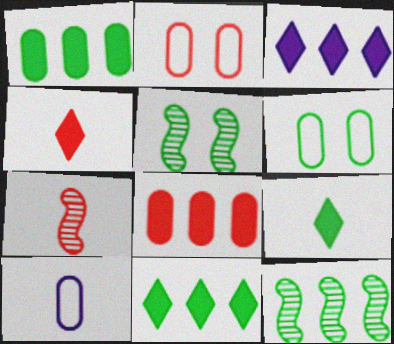[[3, 6, 7], 
[6, 9, 12], 
[7, 9, 10]]